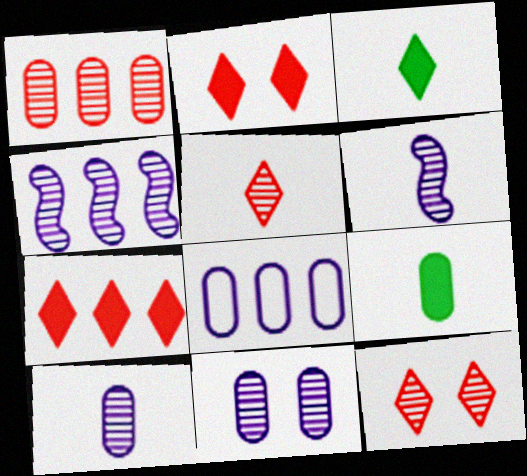[]